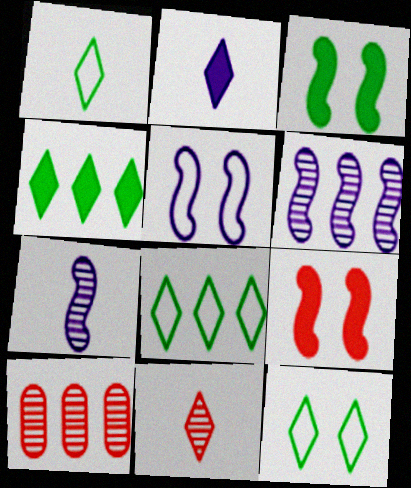[[1, 2, 11], 
[1, 8, 12]]